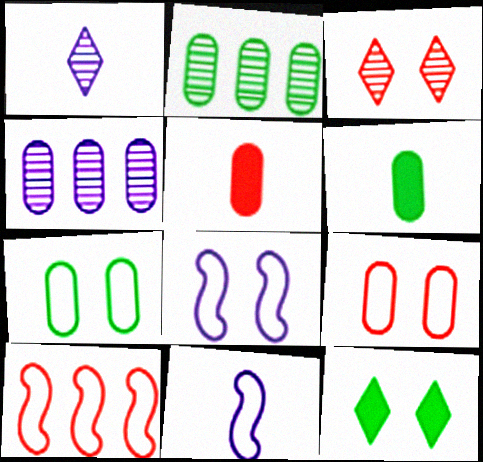[[2, 6, 7], 
[3, 5, 10], 
[4, 5, 7], 
[4, 6, 9]]